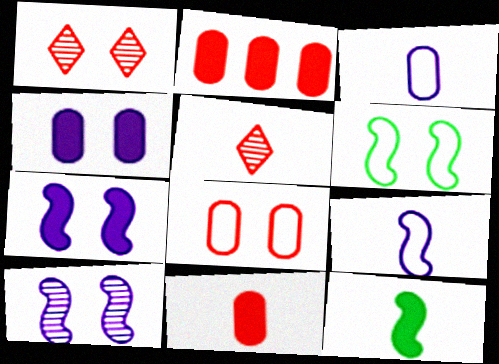[[1, 4, 6], 
[3, 5, 12]]